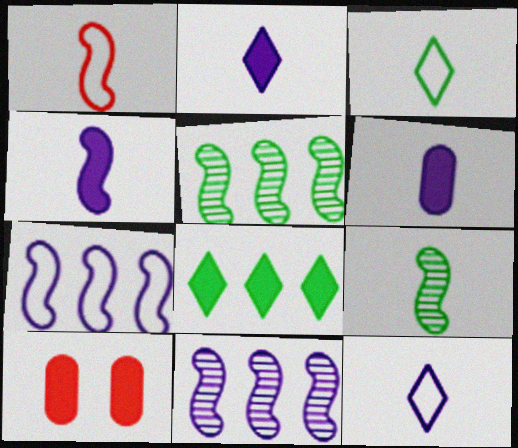[[1, 4, 9], 
[2, 4, 6], 
[3, 10, 11], 
[4, 8, 10], 
[5, 10, 12]]